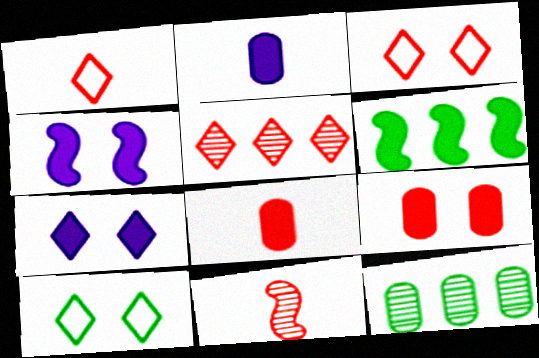[[1, 4, 12], 
[1, 8, 11], 
[6, 7, 8]]